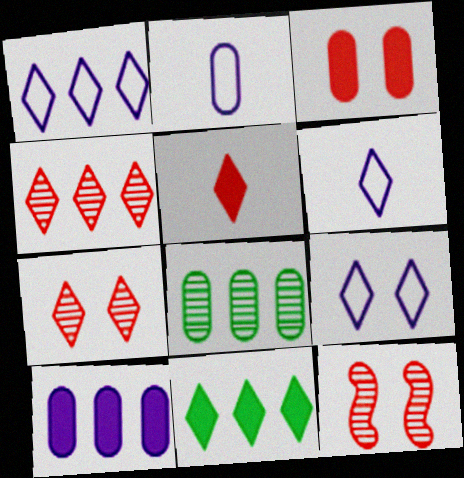[[1, 4, 11], 
[1, 6, 9], 
[2, 3, 8], 
[2, 11, 12], 
[6, 7, 11]]